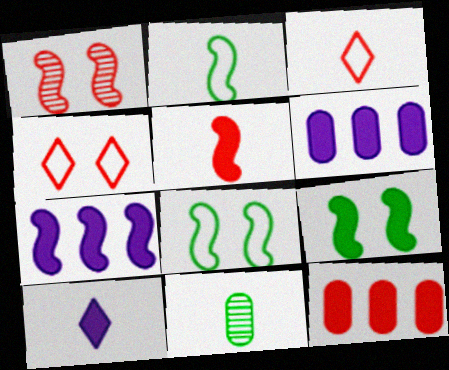[[1, 2, 7], 
[1, 3, 12], 
[4, 7, 11], 
[5, 7, 9], 
[9, 10, 12]]